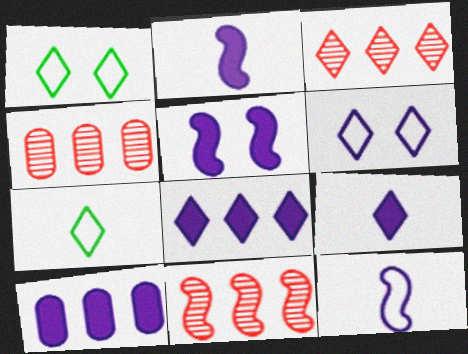[[1, 2, 4], 
[1, 3, 9], 
[3, 4, 11], 
[4, 5, 7], 
[5, 9, 10]]